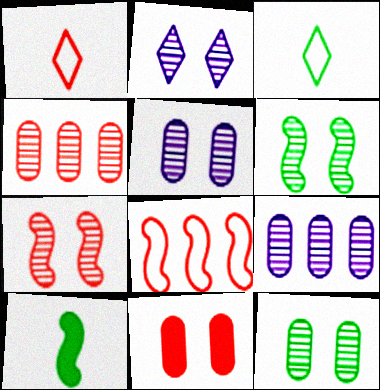[[2, 7, 12]]